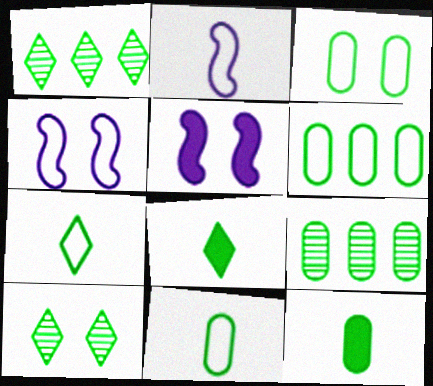[[3, 6, 11], 
[3, 9, 12]]